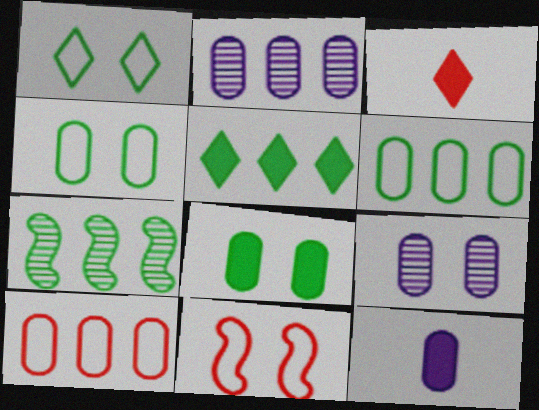[[5, 6, 7]]